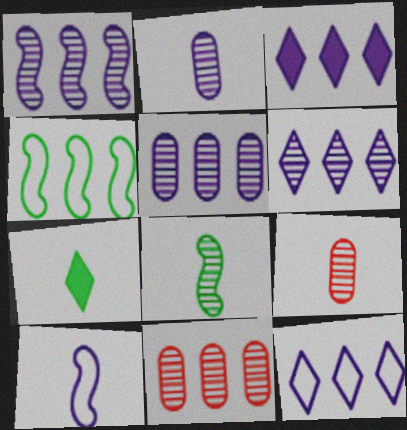[[1, 5, 6], 
[3, 4, 11], 
[3, 6, 12], 
[7, 9, 10]]